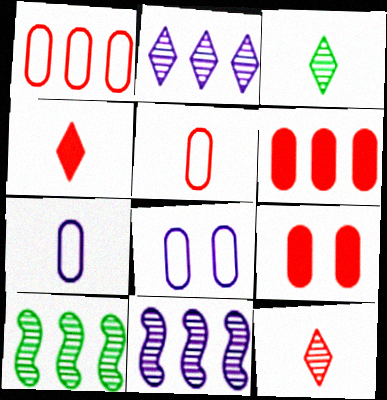[[4, 8, 10]]